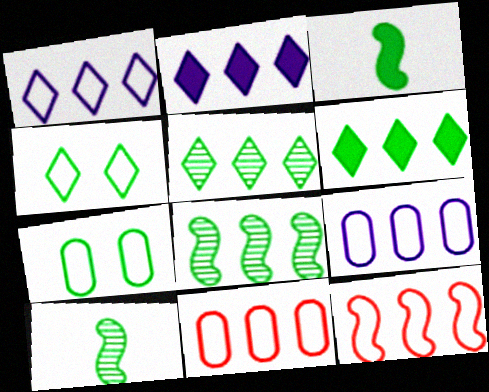[[2, 8, 11], 
[3, 5, 7], 
[6, 7, 10]]